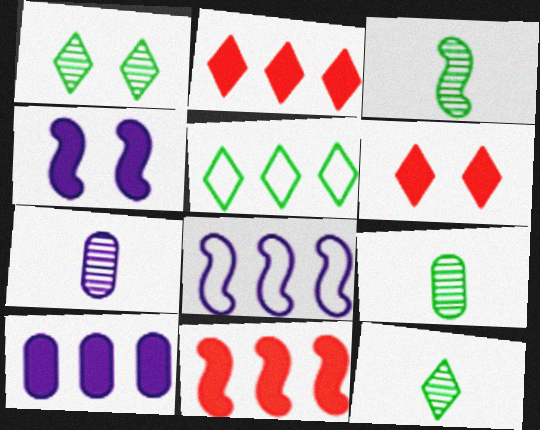[[3, 9, 12], 
[6, 8, 9]]